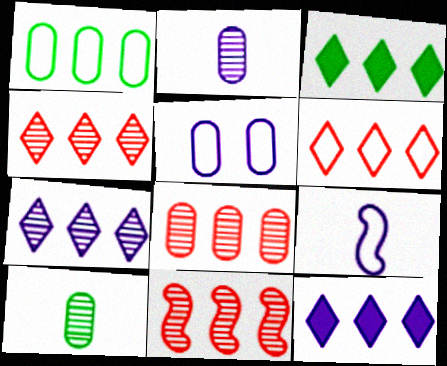[[1, 11, 12], 
[3, 6, 7], 
[4, 8, 11]]